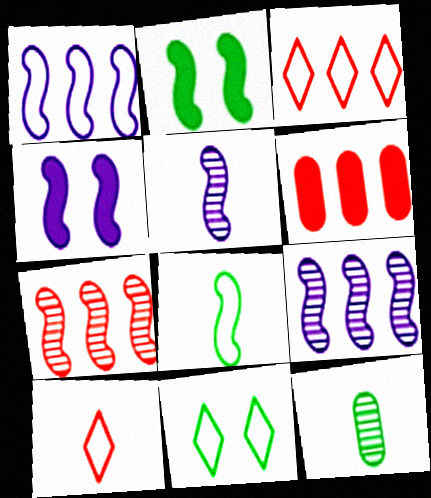[[1, 4, 5], 
[3, 4, 12], 
[3, 6, 7], 
[4, 7, 8], 
[5, 6, 11]]